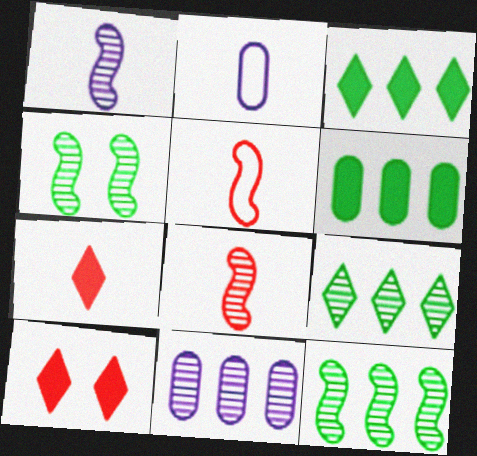[[2, 10, 12]]